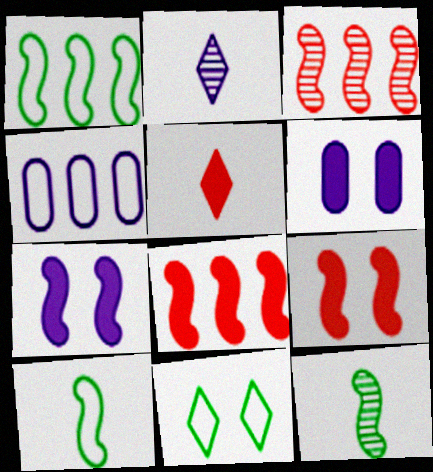[[2, 4, 7], 
[3, 7, 10]]